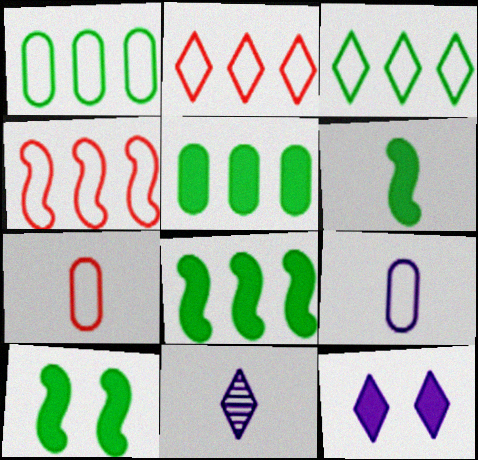[[6, 7, 11], 
[6, 8, 10]]